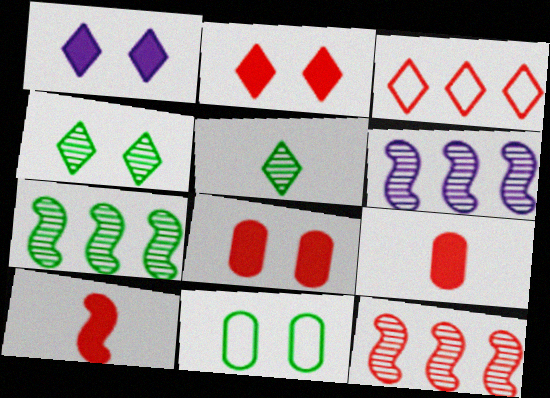[[1, 3, 5], 
[6, 7, 12]]